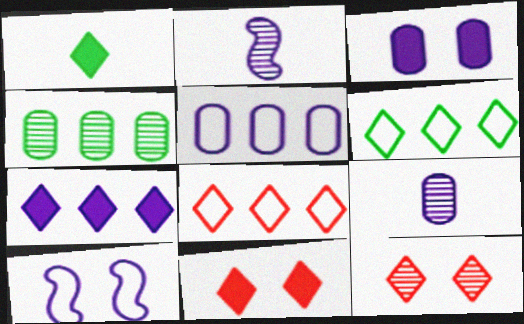[[1, 7, 11], 
[2, 4, 12], 
[3, 5, 9], 
[7, 9, 10]]